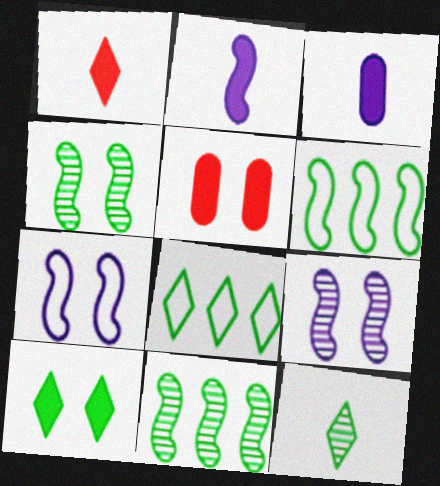[[8, 10, 12]]